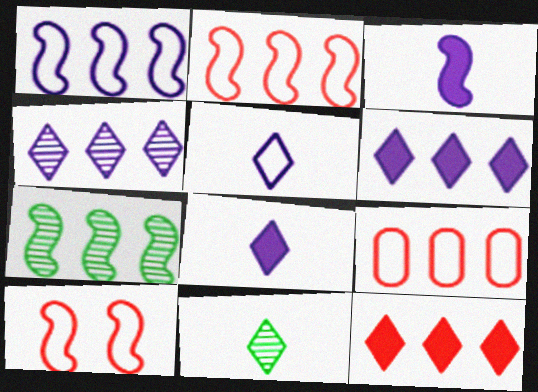[[3, 7, 10], 
[6, 7, 9]]